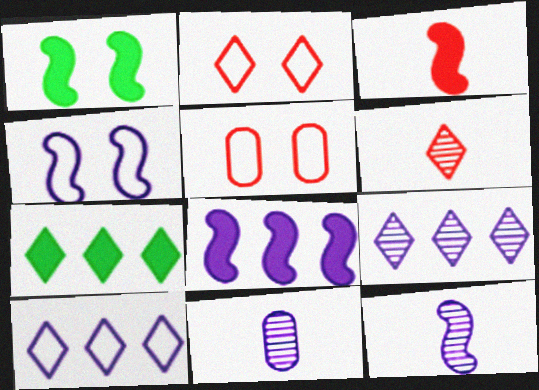[[1, 3, 8], 
[4, 8, 12], 
[5, 7, 12]]